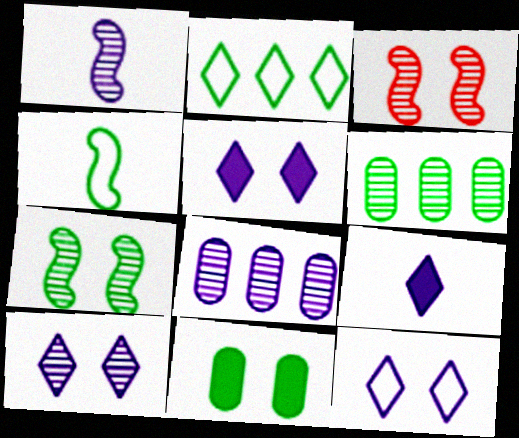[[1, 8, 10], 
[3, 11, 12], 
[5, 10, 12]]